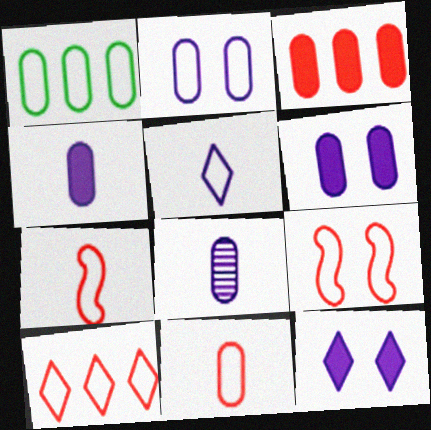[[1, 2, 11], 
[1, 5, 9], 
[9, 10, 11]]